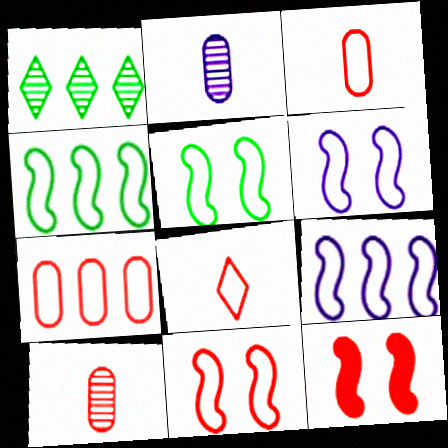[[5, 6, 11], 
[7, 8, 11]]